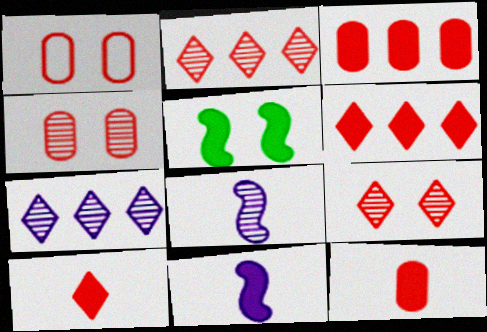[]